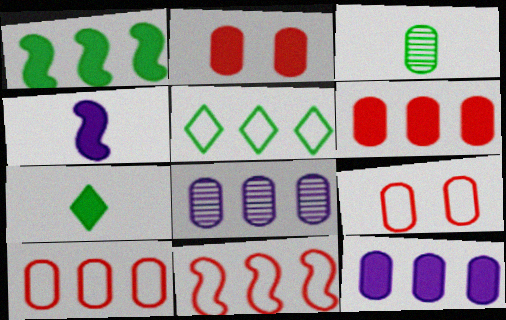[[3, 9, 12]]